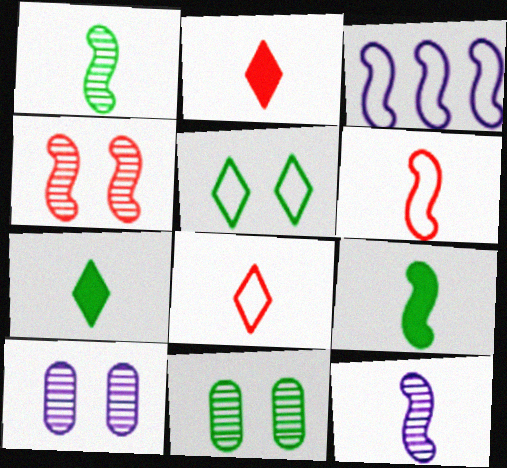[[2, 3, 11], 
[3, 4, 9], 
[6, 9, 12]]